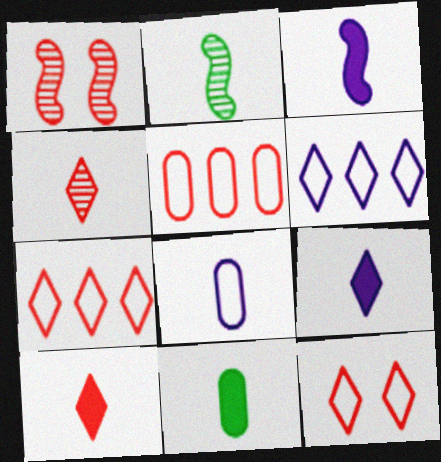[[1, 5, 10], 
[1, 6, 11], 
[2, 8, 10], 
[3, 10, 11]]